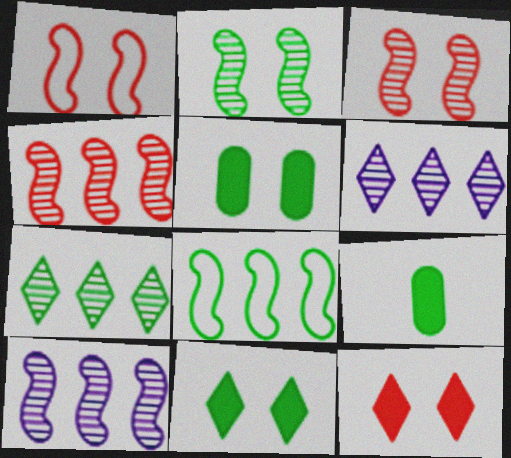[[1, 6, 9]]